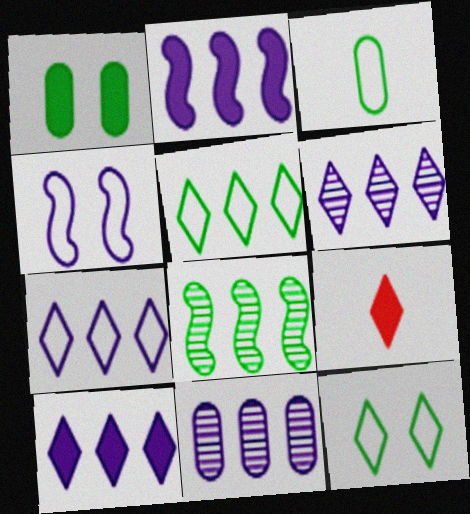[[1, 2, 9], 
[2, 7, 11], 
[6, 7, 10], 
[6, 9, 12]]